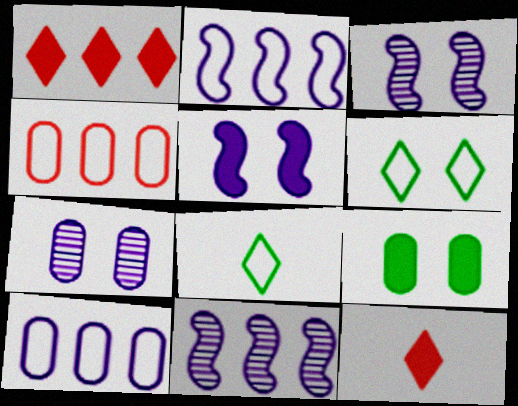[]